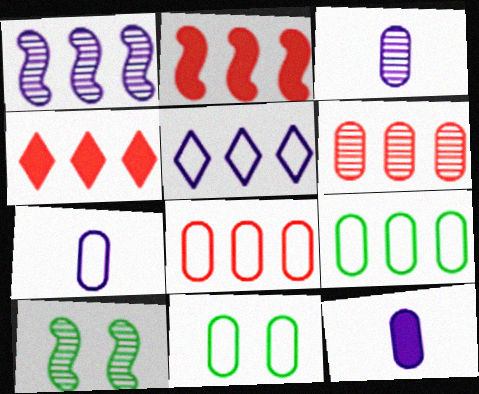[[1, 4, 9], 
[3, 7, 12], 
[4, 7, 10], 
[6, 11, 12], 
[7, 8, 11]]